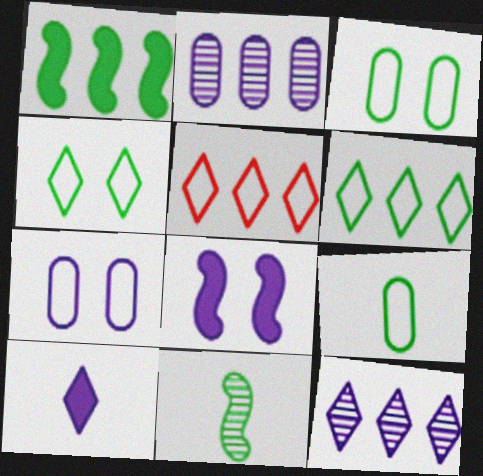[[1, 2, 5]]